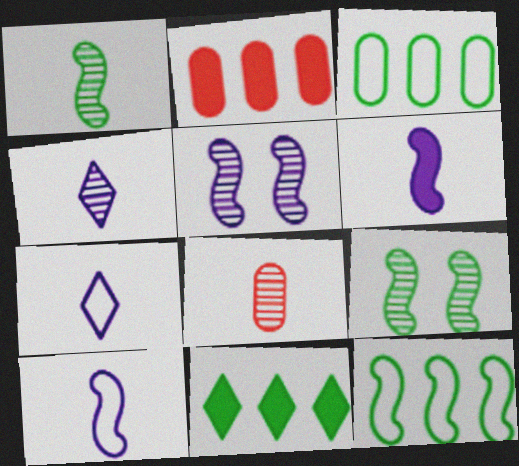[[1, 4, 8], 
[2, 7, 9]]